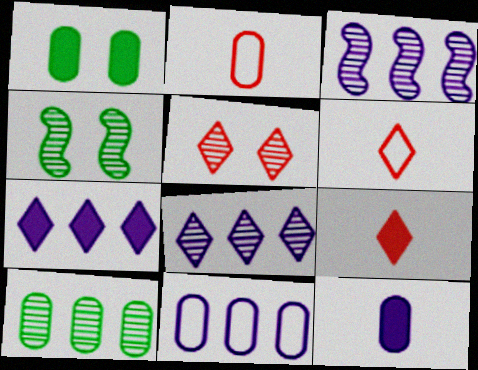[[1, 3, 6], 
[2, 4, 7], 
[3, 7, 11], 
[4, 9, 11]]